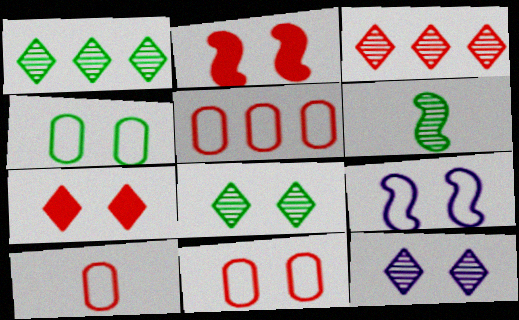[[2, 3, 10], 
[2, 4, 12], 
[5, 10, 11]]